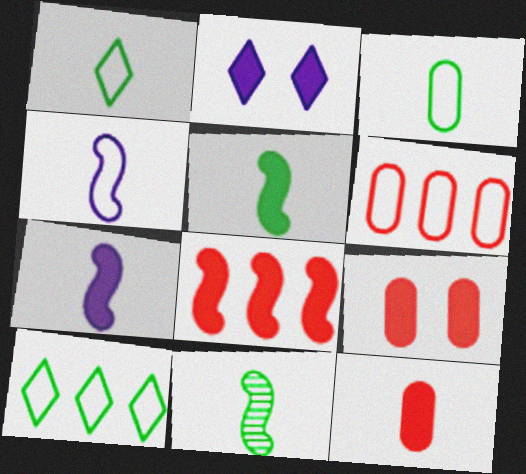[[2, 6, 11]]